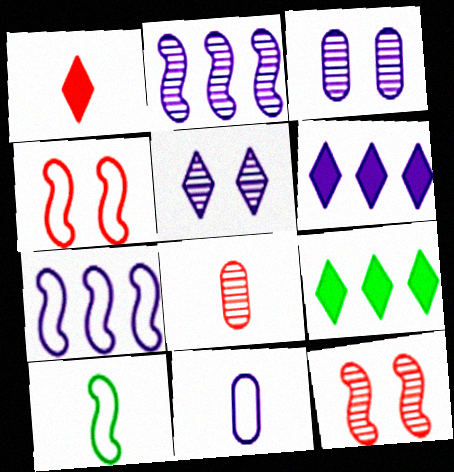[[4, 7, 10], 
[9, 11, 12]]